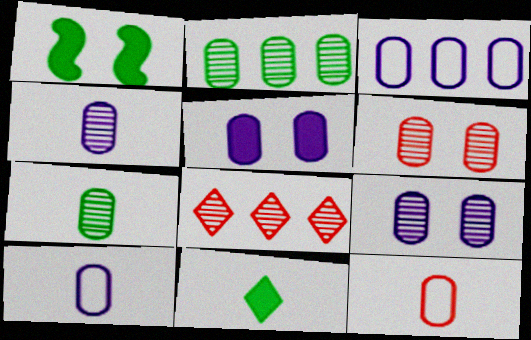[[1, 8, 10], 
[2, 4, 6], 
[2, 5, 12], 
[3, 4, 5]]